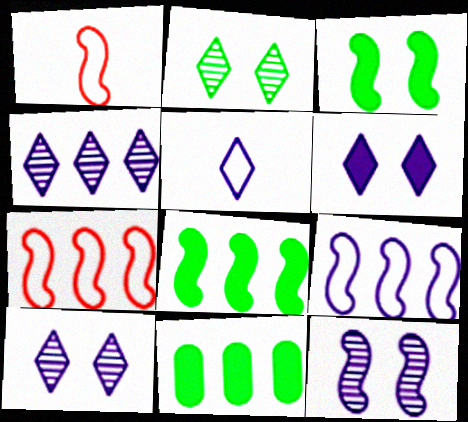[[1, 8, 12], 
[1, 10, 11], 
[4, 5, 6], 
[4, 7, 11]]